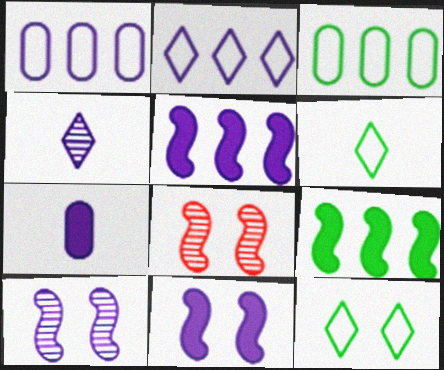[[1, 4, 11], 
[2, 7, 10]]